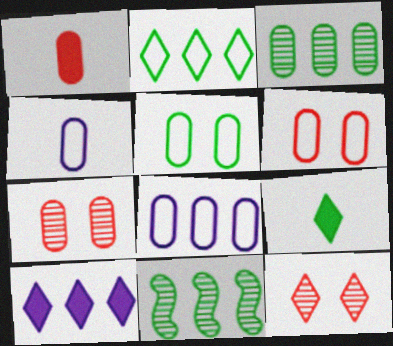[[5, 9, 11]]